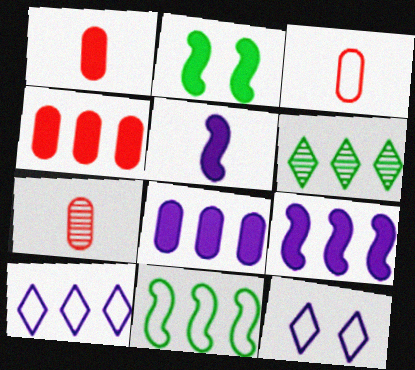[[1, 3, 7], 
[2, 7, 10], 
[3, 11, 12]]